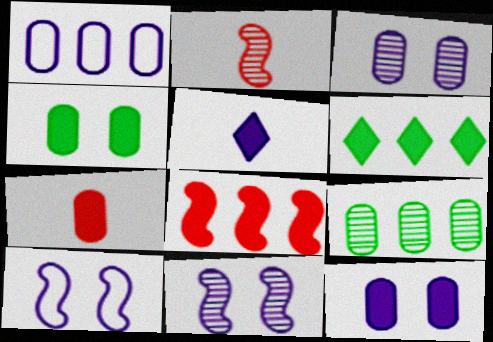[[1, 5, 11], 
[4, 5, 8]]